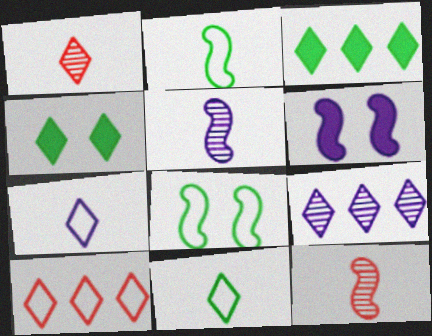[[3, 9, 10]]